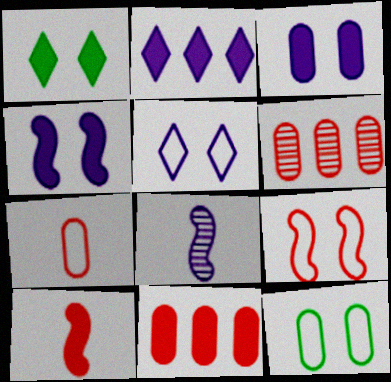[[5, 9, 12]]